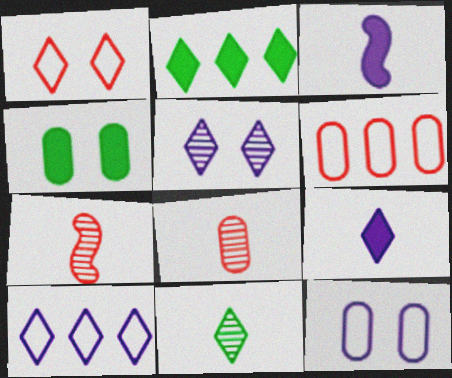[[2, 7, 12], 
[4, 7, 10], 
[5, 9, 10]]